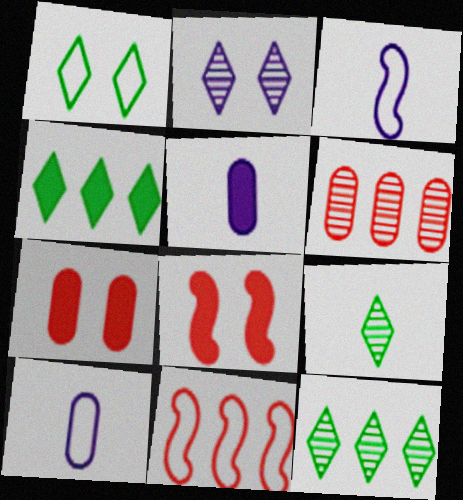[[1, 4, 9], 
[1, 10, 11], 
[3, 7, 12], 
[4, 5, 8], 
[8, 10, 12]]